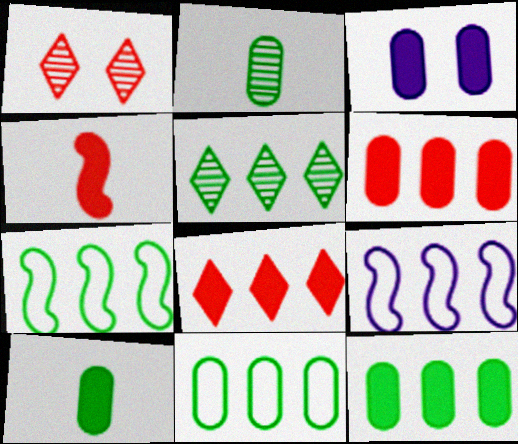[[1, 9, 10], 
[3, 6, 10], 
[5, 6, 9], 
[5, 7, 12]]